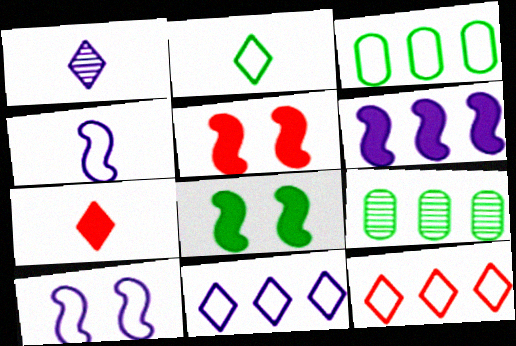[[1, 2, 7], 
[1, 3, 5], 
[2, 8, 9], 
[6, 9, 12], 
[7, 9, 10]]